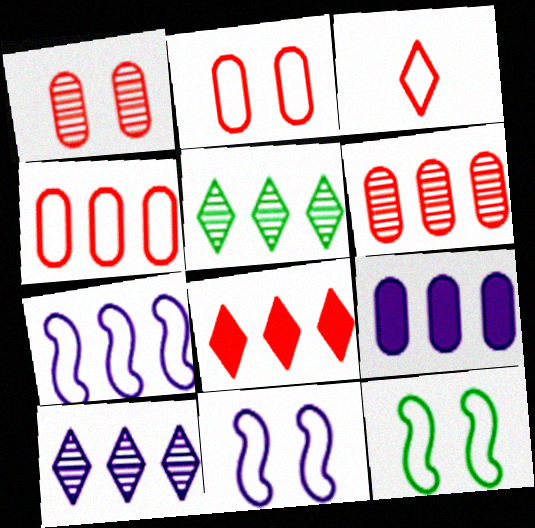[[7, 9, 10]]